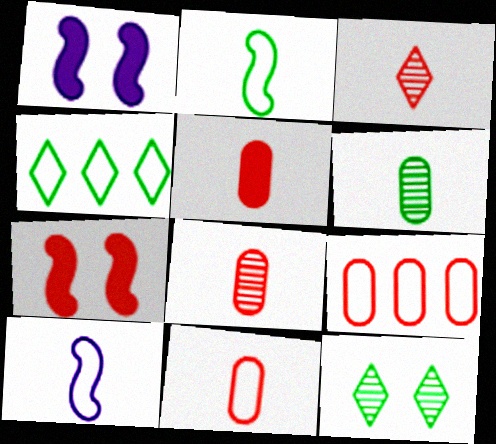[[1, 4, 8], 
[3, 7, 9], 
[5, 8, 11]]